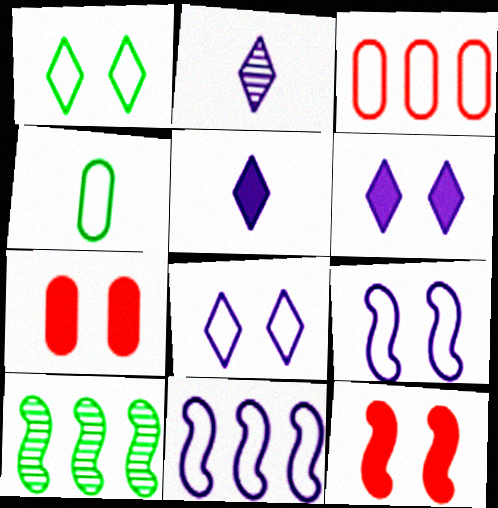[]